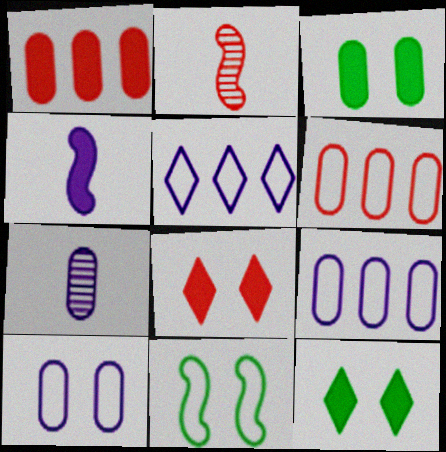[[1, 4, 12], 
[2, 3, 5], 
[2, 6, 8], 
[2, 9, 12], 
[3, 6, 7]]